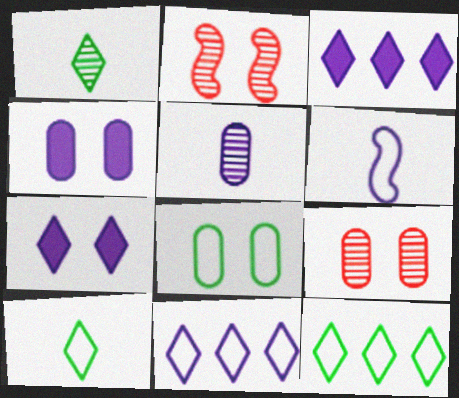[[2, 7, 8], 
[4, 8, 9]]